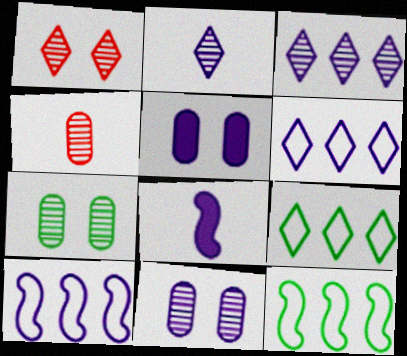[[2, 5, 10], 
[6, 8, 11]]